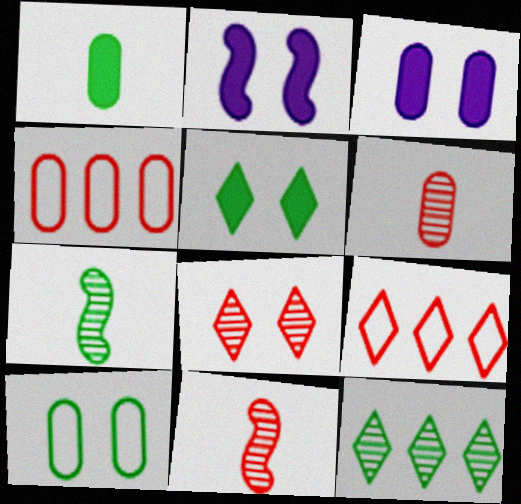[[2, 8, 10], 
[3, 7, 9]]